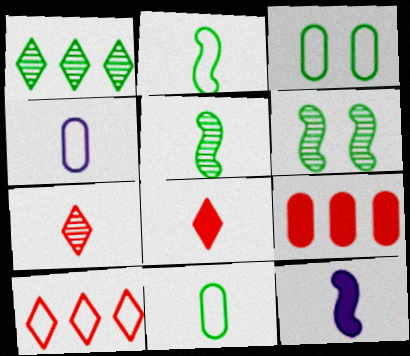[[4, 5, 8], 
[7, 11, 12]]